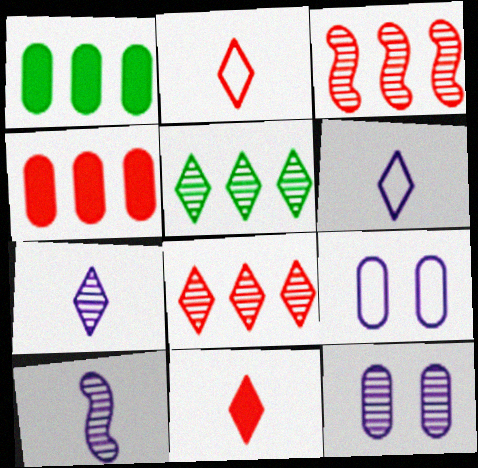[]